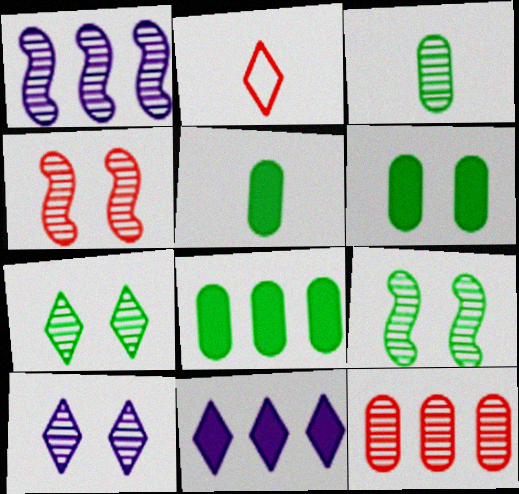[[1, 2, 6], 
[2, 7, 11], 
[5, 6, 8]]